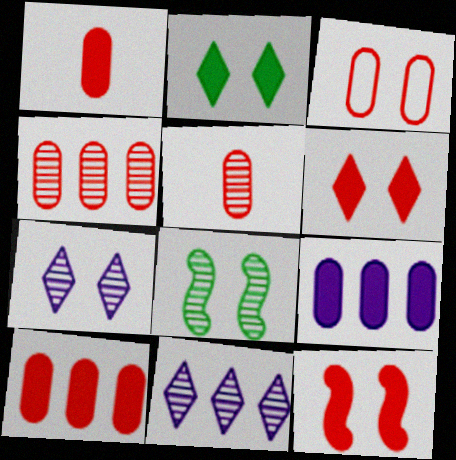[[1, 3, 4], 
[3, 5, 10], 
[5, 8, 11]]